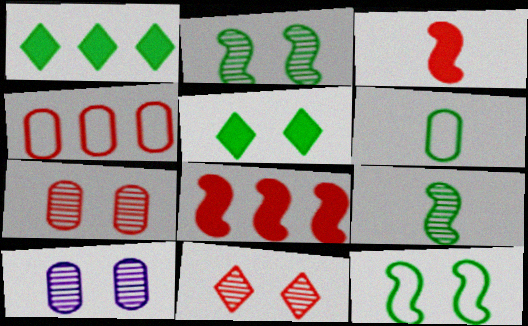[[1, 2, 6], 
[2, 10, 11], 
[3, 4, 11]]